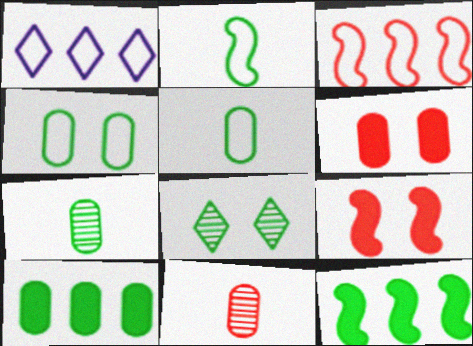[[1, 7, 9], 
[2, 8, 10], 
[4, 7, 10], 
[5, 8, 12]]